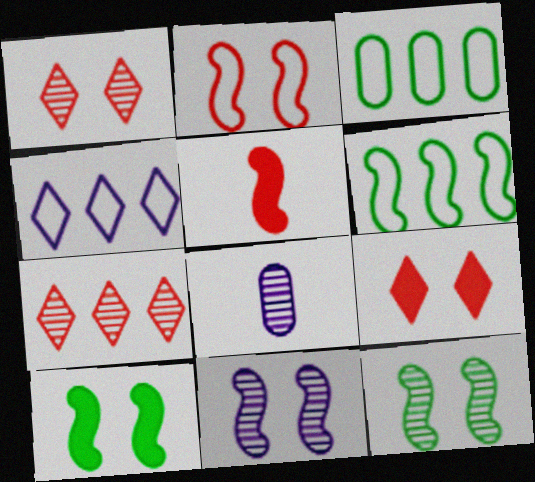[[2, 10, 11], 
[5, 6, 11], 
[6, 8, 9], 
[7, 8, 12]]